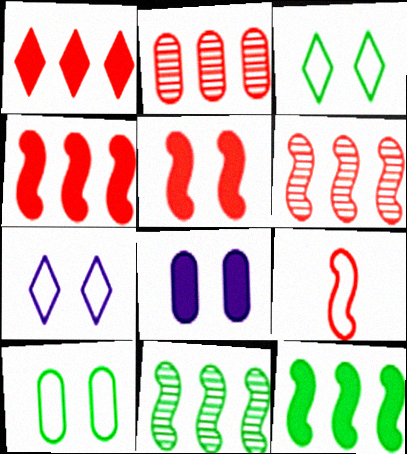[[5, 6, 9]]